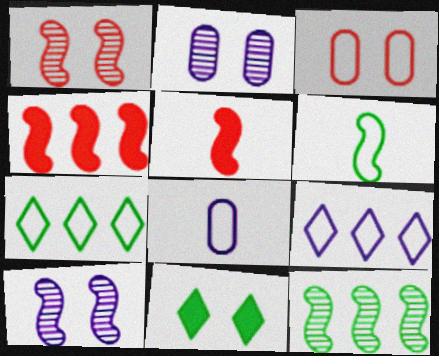[[2, 5, 7], 
[3, 6, 9], 
[3, 10, 11], 
[4, 6, 10]]